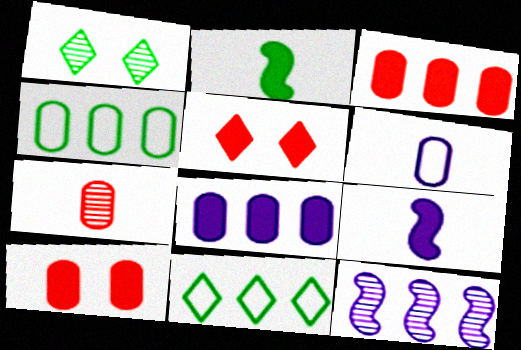[[1, 2, 4], 
[1, 7, 12], 
[2, 5, 8], 
[3, 11, 12]]